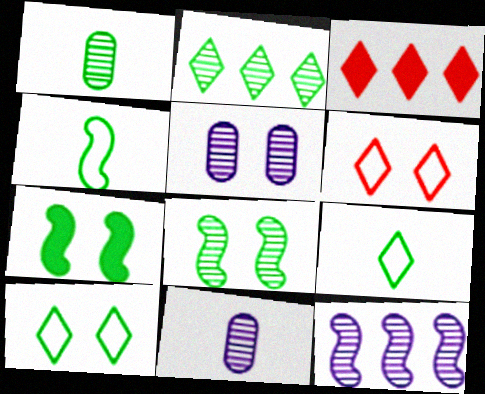[[1, 2, 8], 
[3, 4, 5], 
[5, 6, 7]]